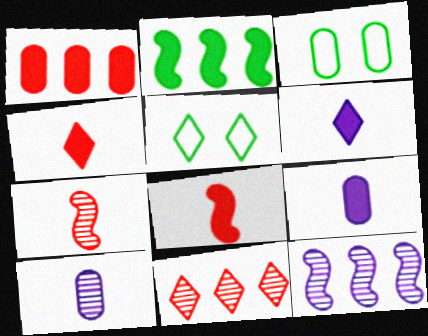[[1, 3, 10], 
[3, 4, 12], 
[5, 6, 11]]